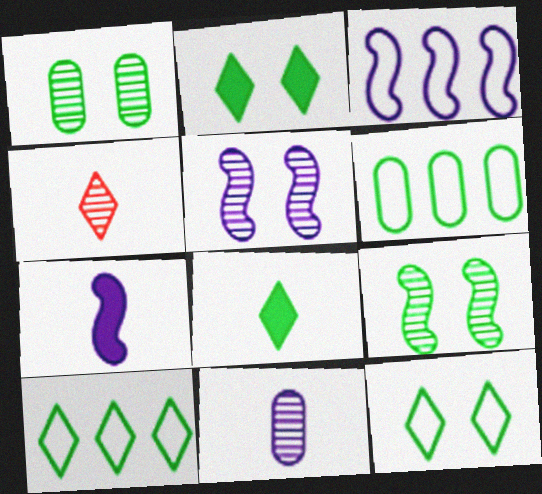[[3, 5, 7], 
[6, 8, 9]]